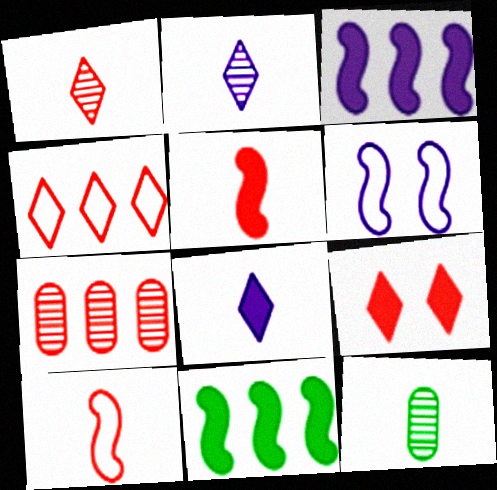[[1, 4, 9], 
[7, 9, 10], 
[8, 10, 12]]